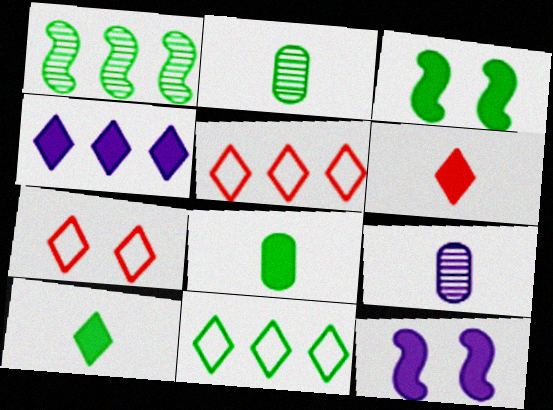[[2, 3, 11], 
[2, 5, 12], 
[3, 5, 9]]